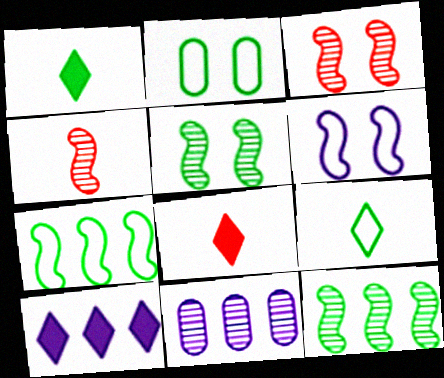[[1, 2, 12], 
[2, 4, 10], 
[2, 7, 9]]